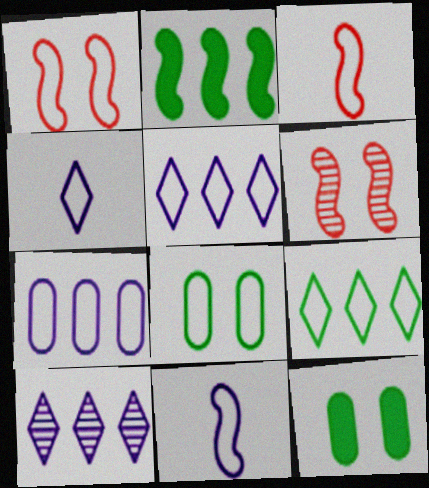[[2, 6, 11], 
[3, 5, 8], 
[3, 10, 12]]